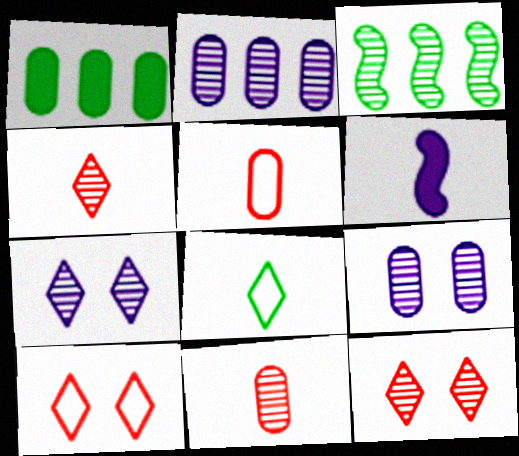[[1, 5, 9], 
[3, 4, 9], 
[3, 7, 11], 
[6, 8, 11]]